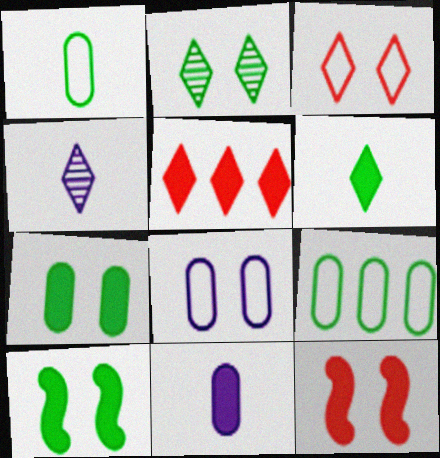[[2, 8, 12], 
[4, 9, 12], 
[5, 10, 11]]